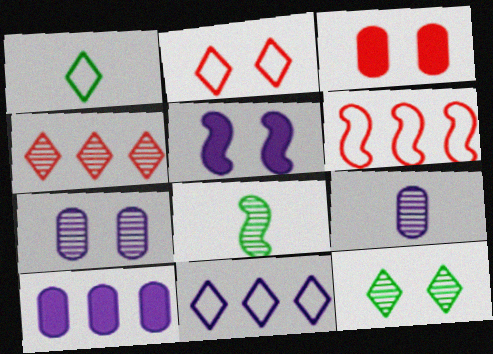[[1, 2, 11], 
[2, 8, 10], 
[3, 8, 11], 
[4, 7, 8], 
[5, 6, 8], 
[5, 9, 11]]